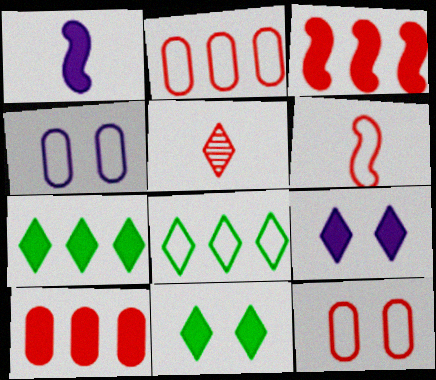[[1, 10, 11], 
[3, 5, 12], 
[4, 6, 8], 
[5, 8, 9]]